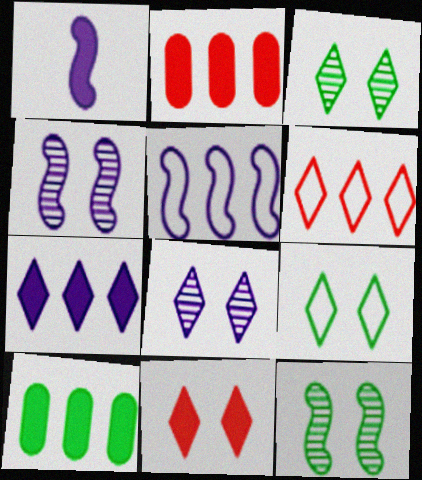[[1, 4, 5], 
[1, 10, 11], 
[8, 9, 11]]